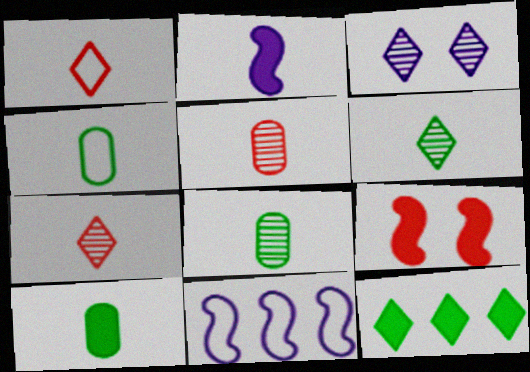[[1, 2, 8], 
[1, 3, 12], 
[2, 4, 7], 
[4, 8, 10]]